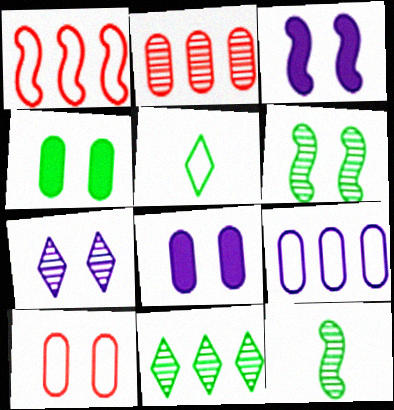[[1, 3, 12], 
[2, 3, 5], 
[2, 7, 12]]